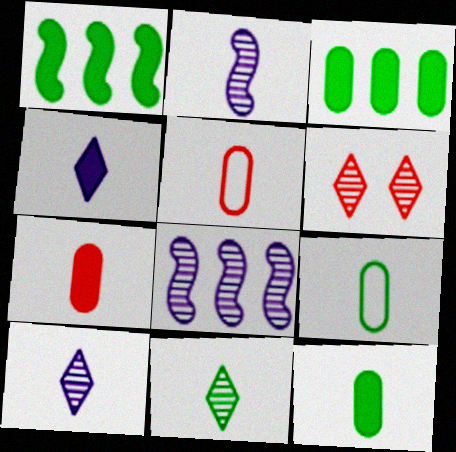[]